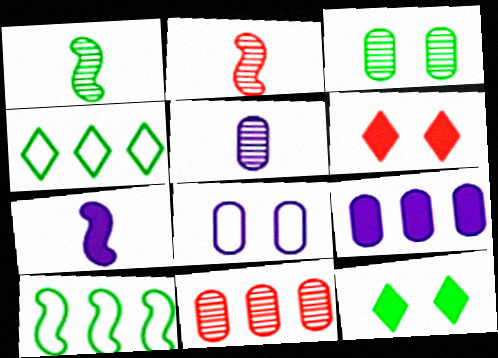[[3, 5, 11], 
[5, 6, 10], 
[5, 8, 9]]